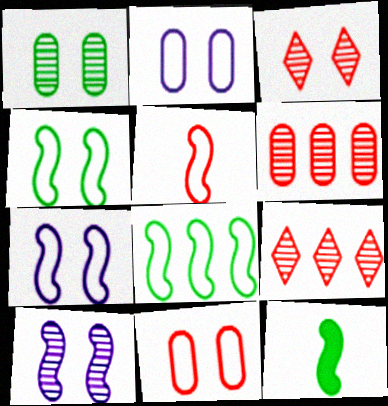[[1, 3, 10], 
[2, 9, 12], 
[5, 7, 8]]